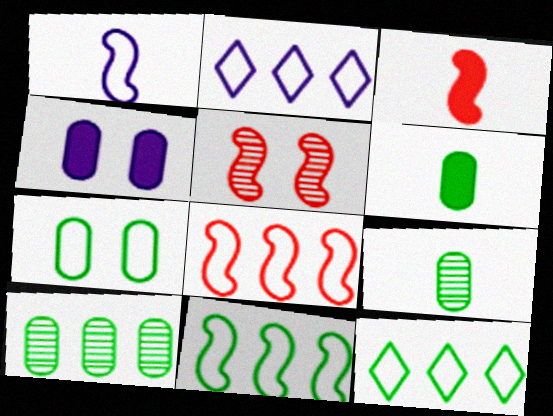[[2, 5, 6], 
[3, 5, 8], 
[6, 7, 10]]